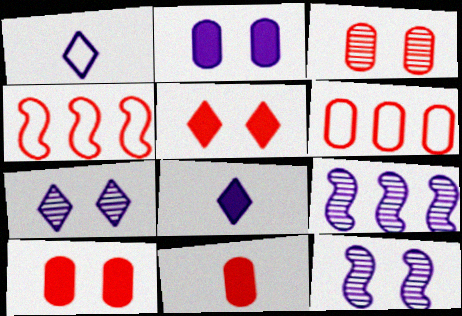[[1, 2, 9], 
[3, 6, 11]]